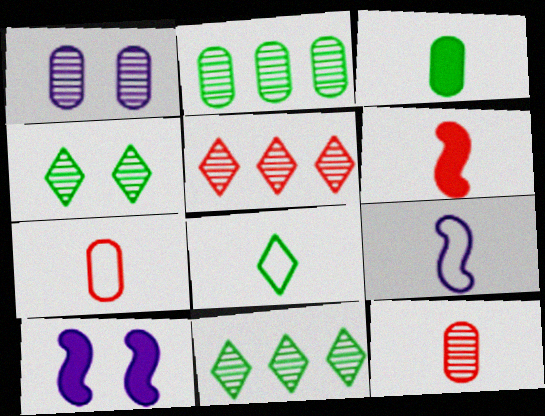[[1, 2, 12], 
[7, 8, 9], 
[7, 10, 11]]